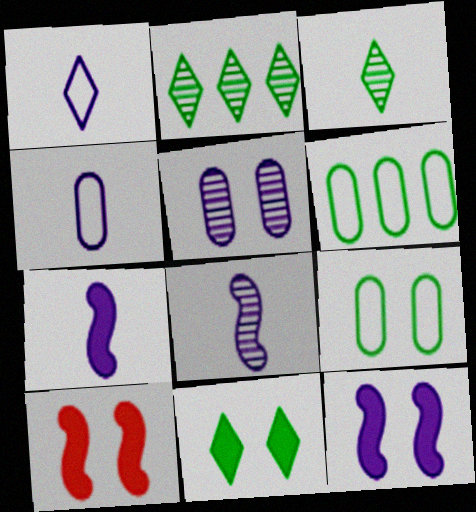[[2, 4, 10]]